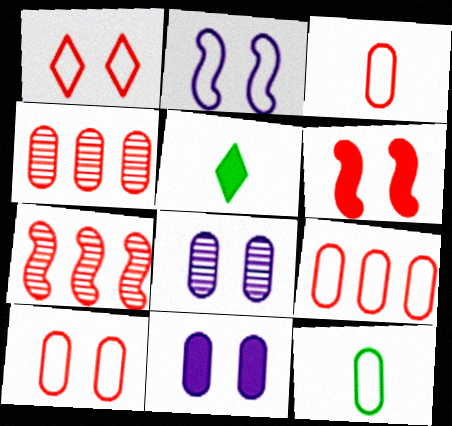[[2, 4, 5], 
[3, 9, 10], 
[4, 11, 12]]